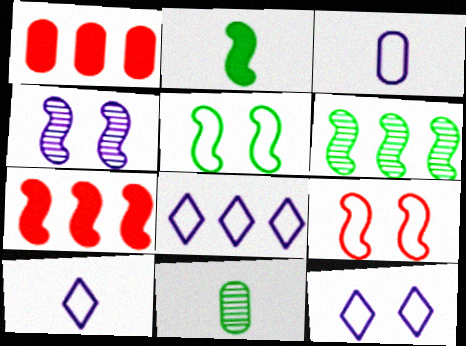[[1, 6, 8], 
[2, 5, 6], 
[7, 11, 12], 
[8, 10, 12]]